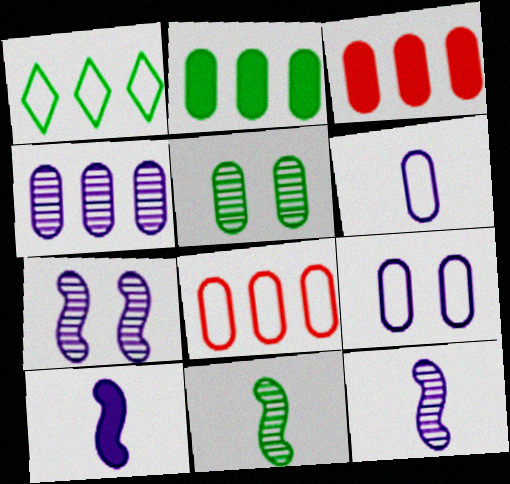[[2, 4, 8], 
[3, 5, 6]]